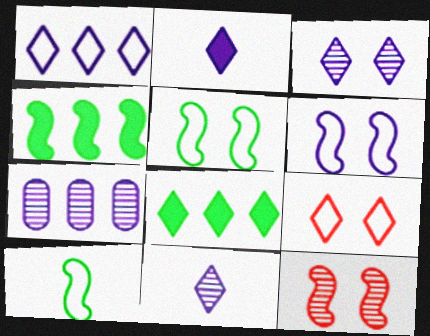[[1, 2, 3], 
[2, 6, 7], 
[8, 9, 11]]